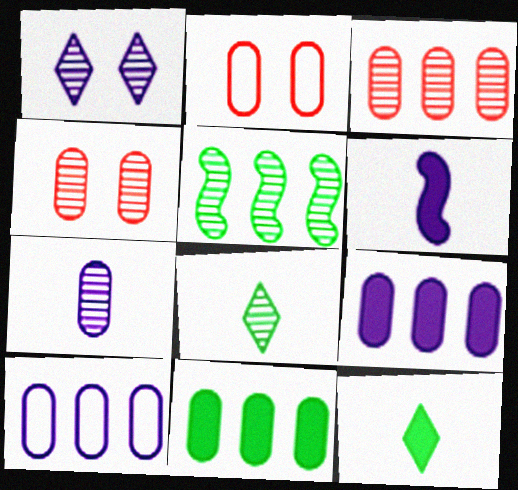[[1, 6, 10], 
[2, 7, 11], 
[3, 10, 11]]